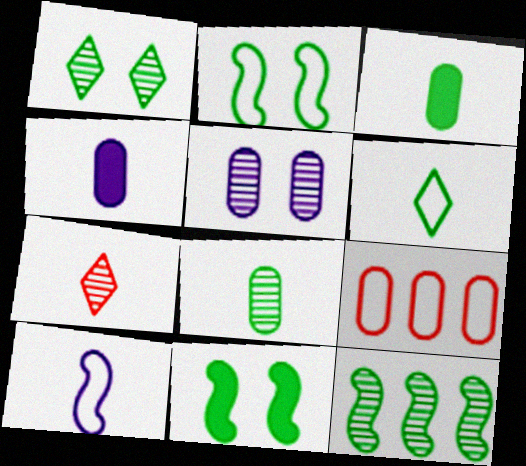[[1, 8, 12], 
[3, 5, 9], 
[3, 7, 10], 
[5, 7, 12]]